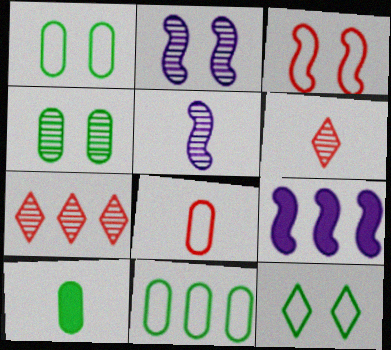[[1, 6, 9], 
[4, 5, 7], 
[4, 10, 11], 
[7, 9, 11]]